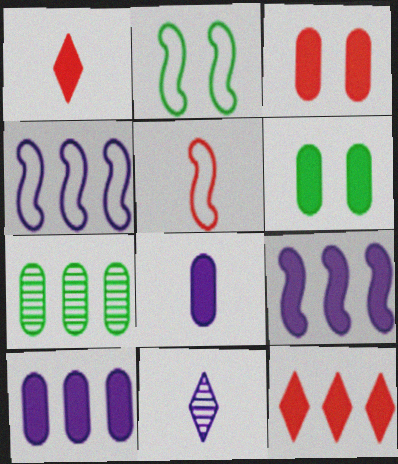[[1, 6, 9], 
[2, 4, 5], 
[4, 7, 12]]